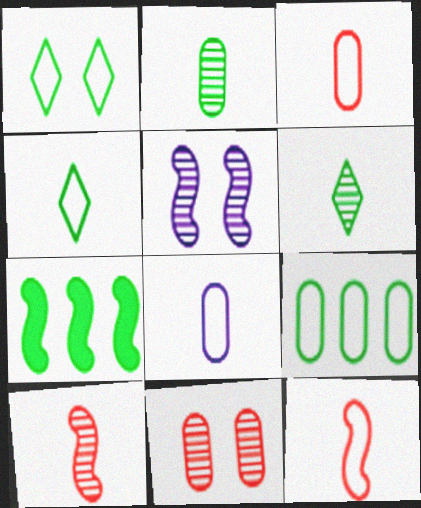[[1, 2, 7], 
[4, 8, 12], 
[5, 7, 12]]